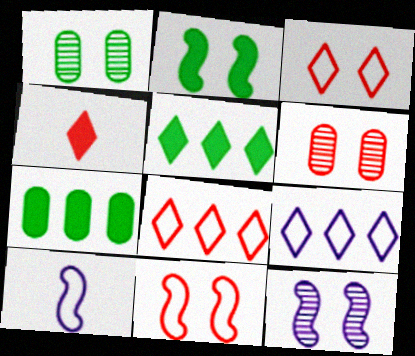[[2, 11, 12], 
[5, 6, 10]]